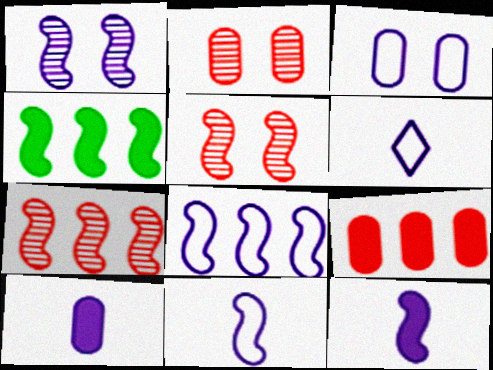[[1, 8, 12], 
[2, 4, 6], 
[3, 6, 8], 
[4, 5, 11], 
[4, 7, 8]]